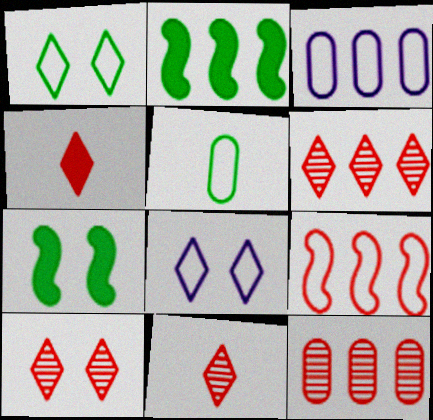[[2, 3, 6], 
[3, 7, 11], 
[5, 8, 9], 
[6, 10, 11]]